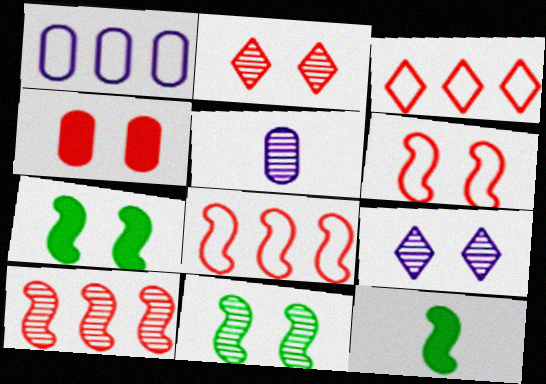[[1, 2, 12], 
[2, 4, 6], 
[3, 5, 7]]